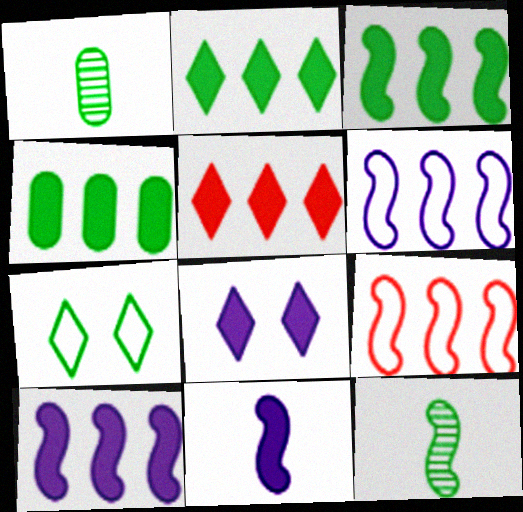[[1, 3, 7], 
[1, 8, 9], 
[2, 3, 4], 
[4, 5, 10], 
[4, 7, 12]]